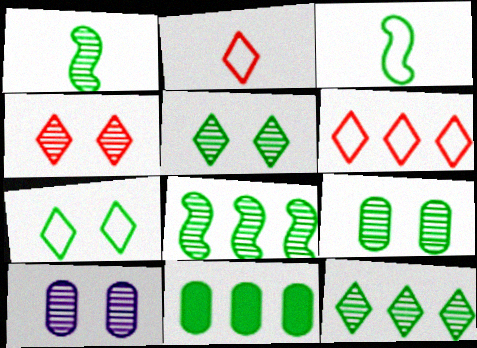[[1, 7, 11], 
[1, 9, 12], 
[3, 5, 11]]